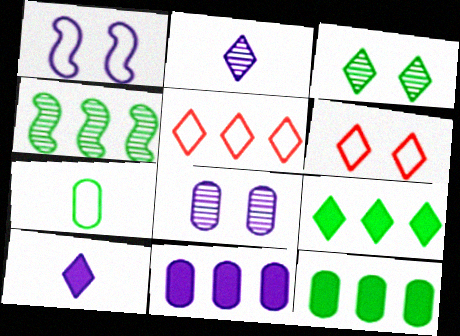[[1, 2, 11], 
[1, 5, 7], 
[2, 6, 9], 
[3, 5, 10], 
[4, 5, 11]]